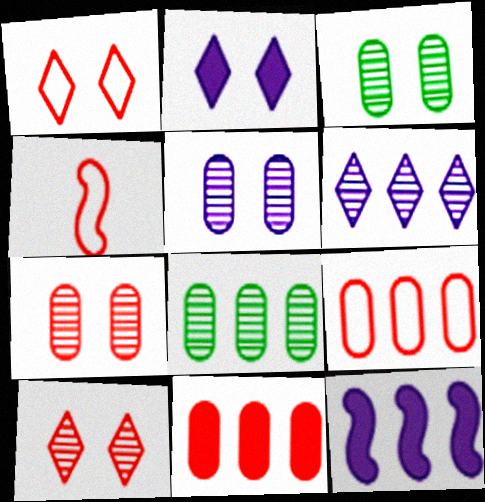[[1, 4, 9], 
[2, 4, 8], 
[3, 5, 7], 
[4, 10, 11]]